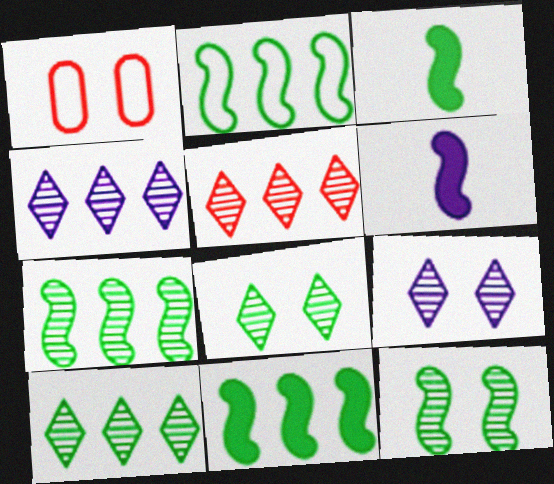[[1, 3, 4], 
[1, 6, 10], 
[2, 3, 12], 
[2, 7, 11], 
[4, 5, 10]]